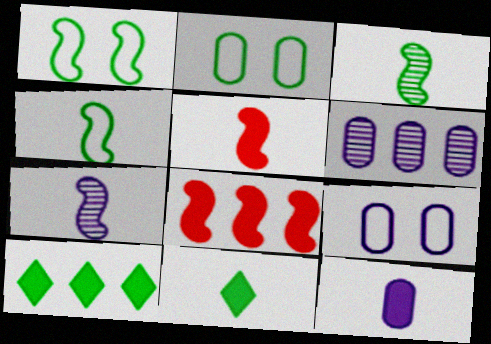[[1, 7, 8], 
[2, 3, 10], 
[4, 5, 7], 
[5, 11, 12], 
[6, 9, 12]]